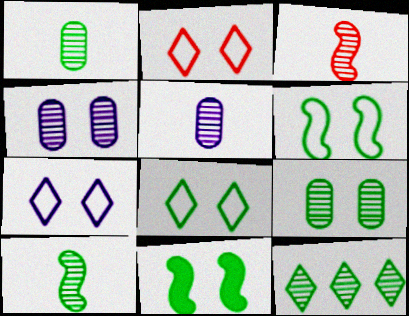[[2, 4, 11], 
[2, 7, 8], 
[3, 4, 12], 
[8, 9, 11], 
[9, 10, 12]]